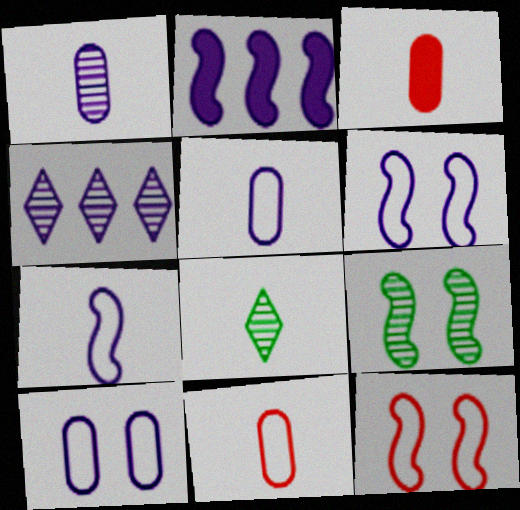[[3, 7, 8]]